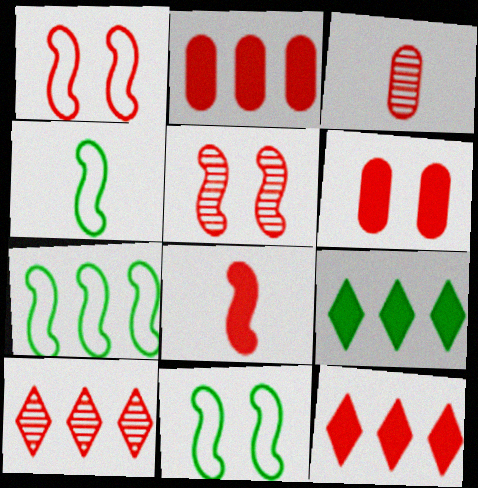[[1, 3, 12], 
[3, 5, 10], 
[4, 7, 11], 
[6, 8, 12]]